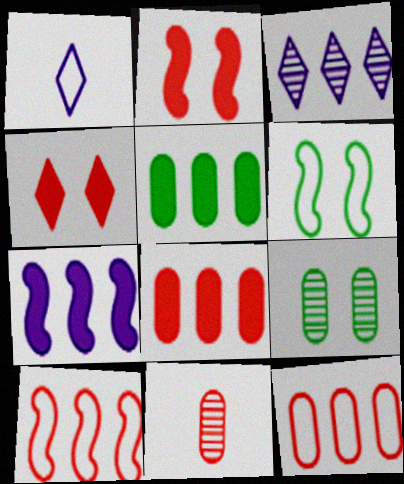[[1, 6, 12], 
[3, 5, 10], 
[4, 10, 11]]